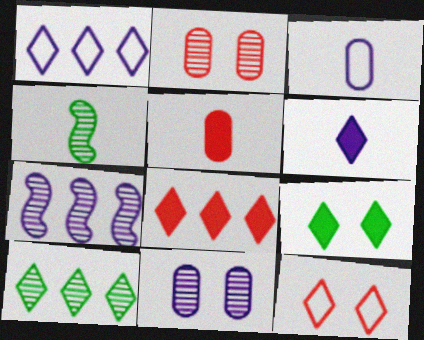[[1, 8, 10], 
[6, 8, 9], 
[6, 10, 12]]